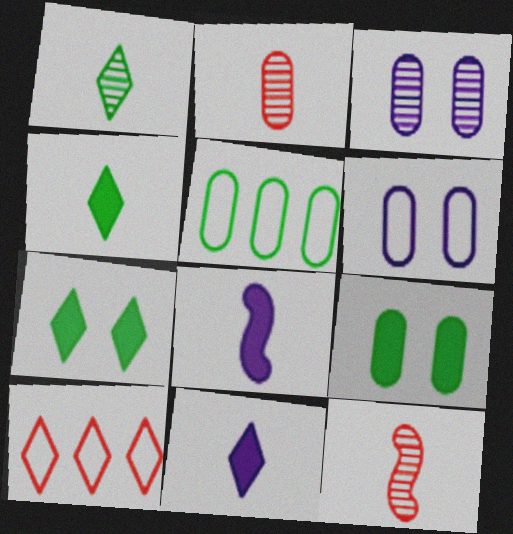[]